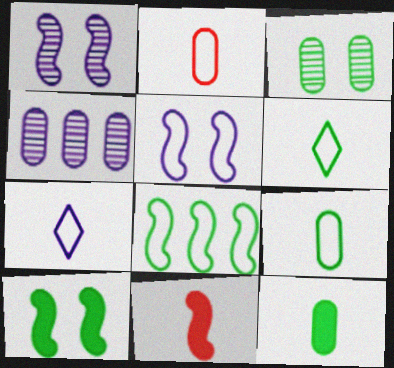[[1, 8, 11]]